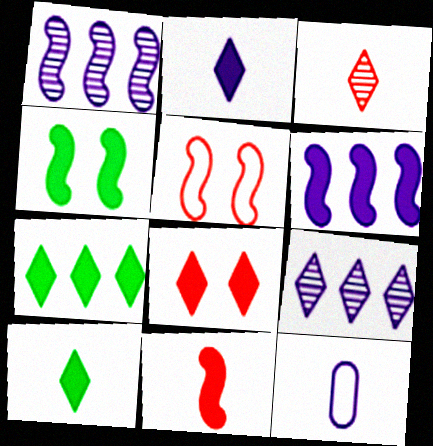[[2, 7, 8], 
[4, 6, 11]]